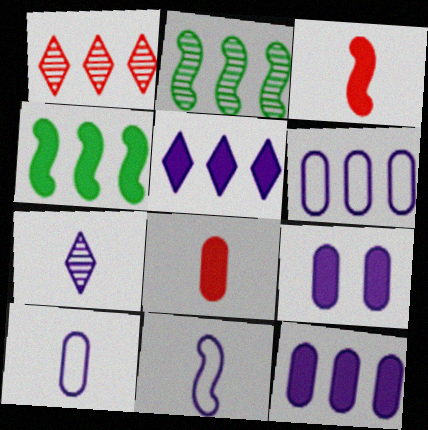[[1, 4, 6]]